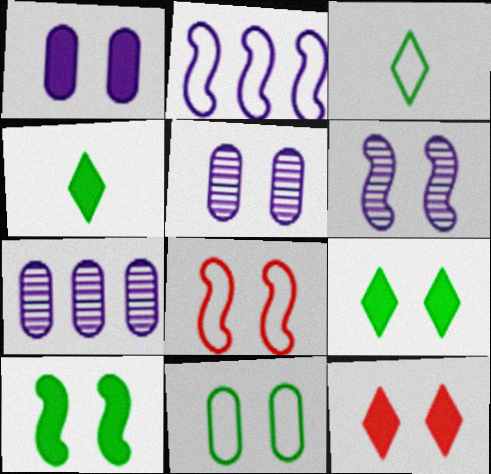[[1, 10, 12], 
[4, 7, 8], 
[5, 8, 9], 
[6, 8, 10], 
[6, 11, 12]]